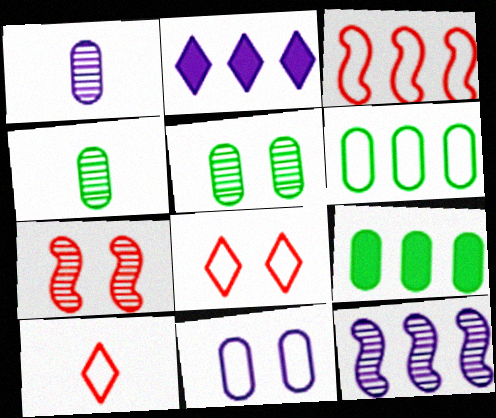[]